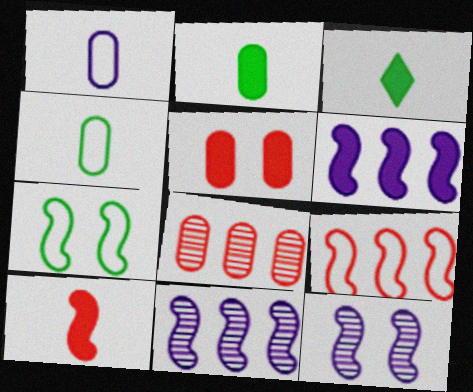[[3, 5, 6], 
[7, 10, 11]]